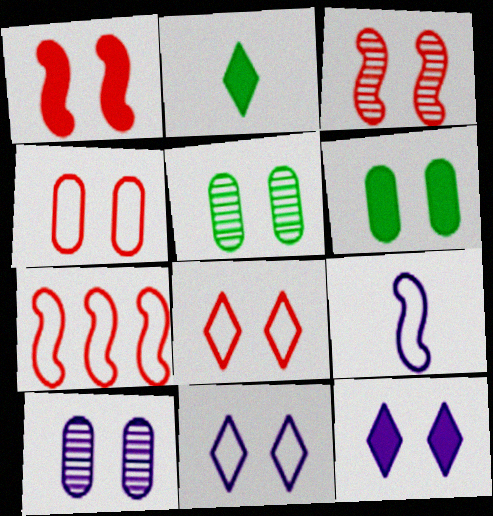[[1, 5, 11], 
[1, 6, 12], 
[2, 7, 10], 
[3, 6, 11], 
[4, 6, 10]]